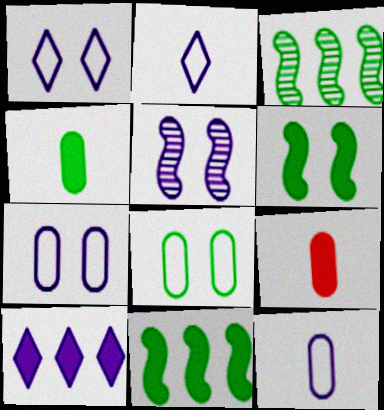[[1, 3, 9], 
[5, 10, 12], 
[6, 9, 10]]